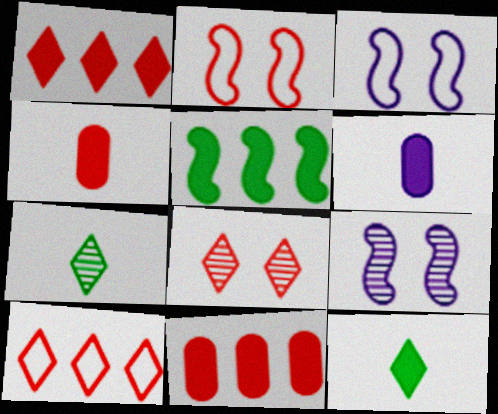[[3, 7, 11]]